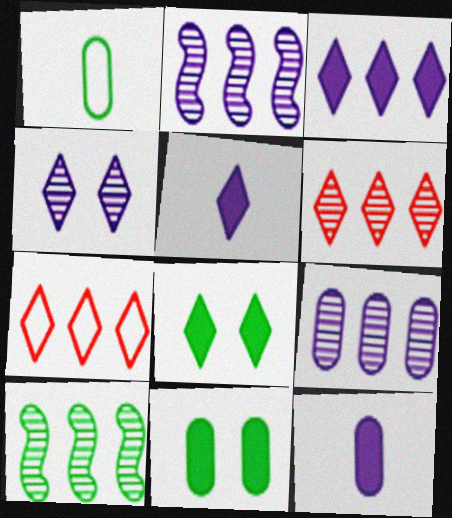[[1, 8, 10], 
[6, 9, 10]]